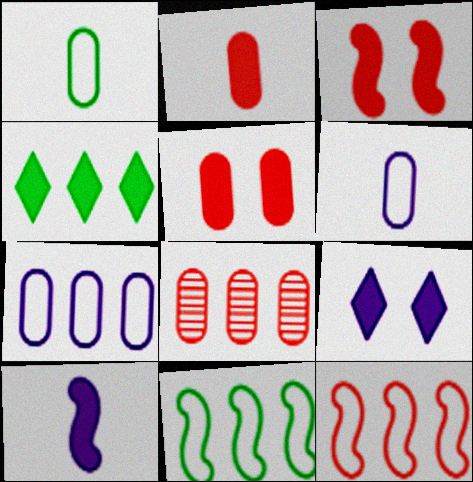[[4, 5, 10]]